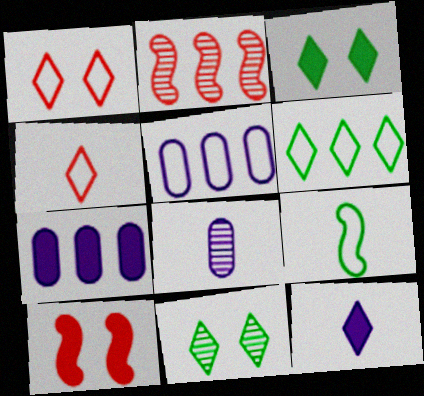[[1, 5, 9], 
[2, 6, 7], 
[2, 8, 11], 
[6, 8, 10]]